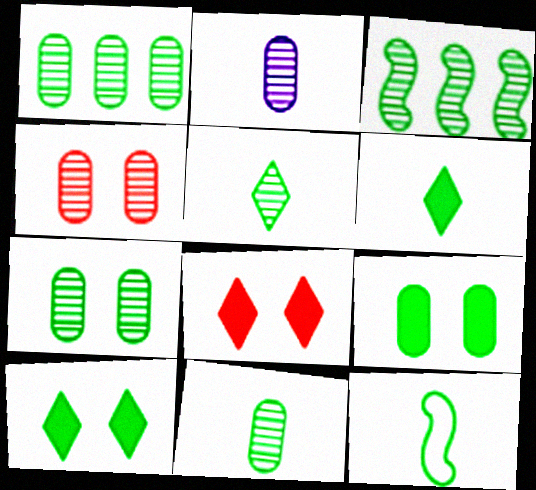[[1, 2, 4], 
[1, 7, 11], 
[1, 10, 12], 
[3, 5, 7], 
[6, 11, 12]]